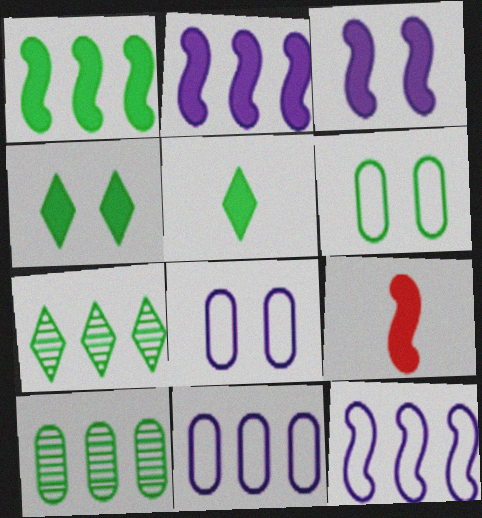[[1, 3, 9], 
[7, 8, 9]]